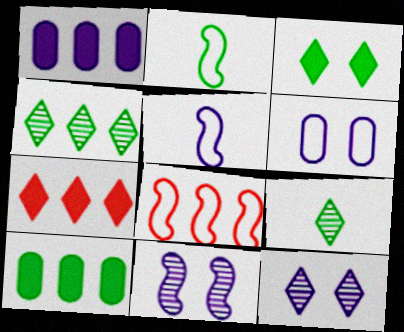[[1, 4, 8], 
[1, 5, 12]]